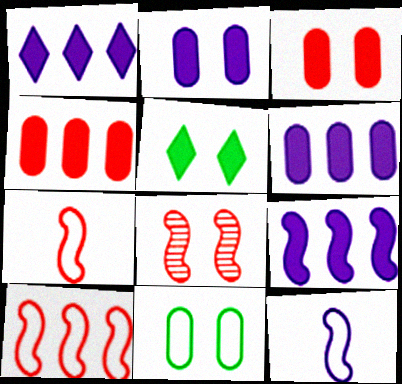[[1, 6, 9]]